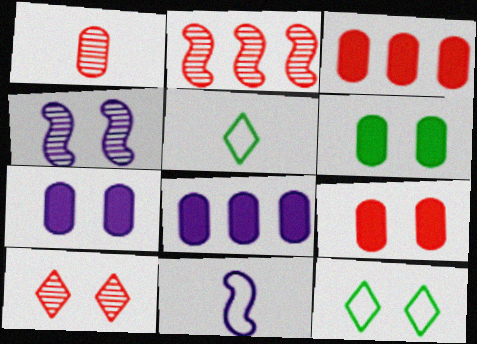[[1, 2, 10], 
[2, 5, 7], 
[3, 4, 5], 
[4, 9, 12], 
[6, 7, 9]]